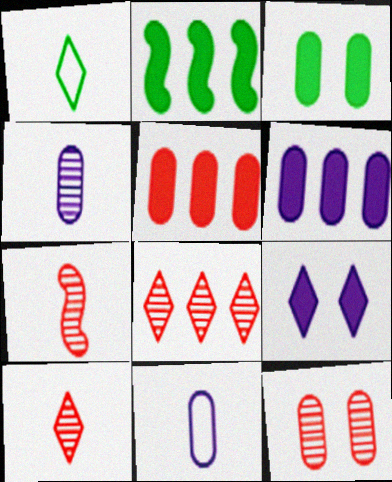[[1, 8, 9], 
[7, 8, 12]]